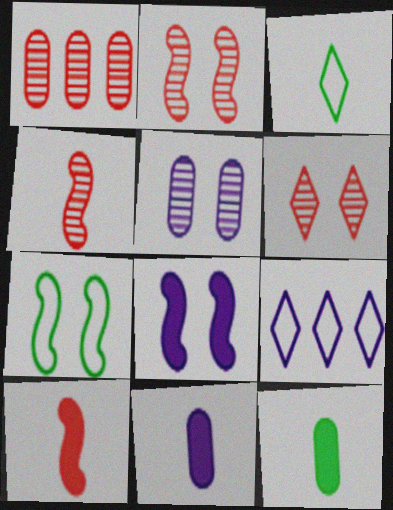[[1, 3, 8], 
[1, 4, 6], 
[2, 7, 8], 
[2, 9, 12], 
[3, 4, 11]]